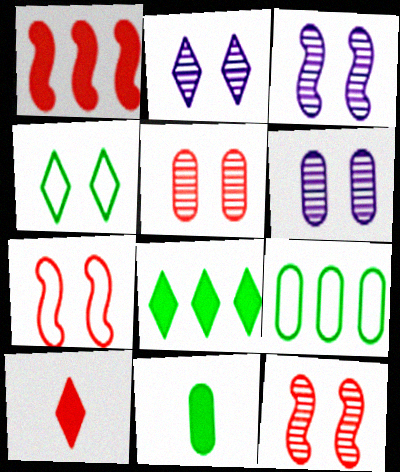[[2, 3, 6], 
[3, 9, 10]]